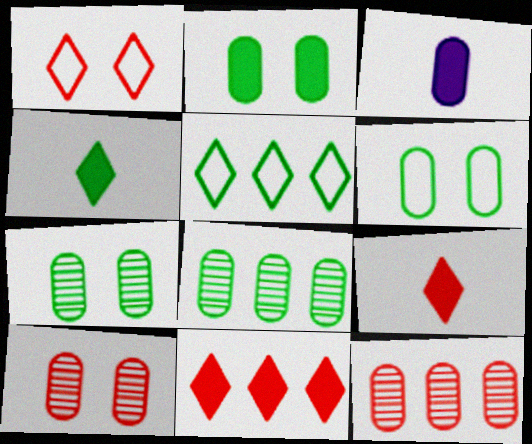[[2, 6, 7], 
[3, 6, 12]]